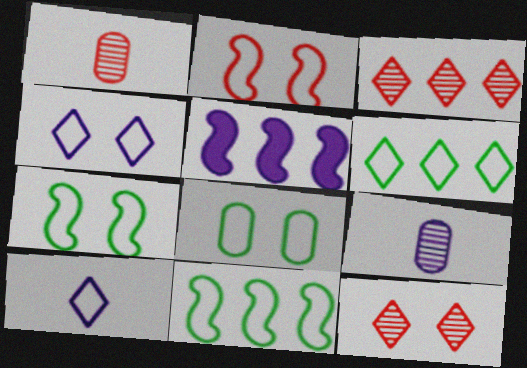[[2, 4, 8], 
[4, 5, 9]]